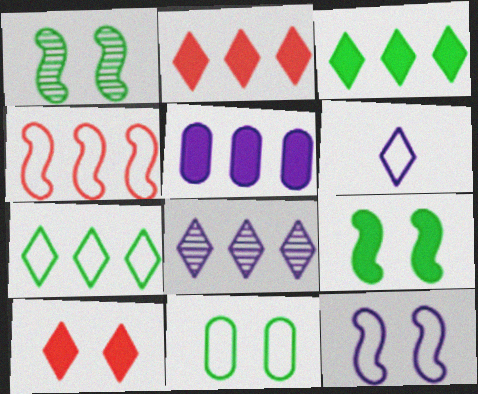[[2, 7, 8], 
[4, 6, 11]]